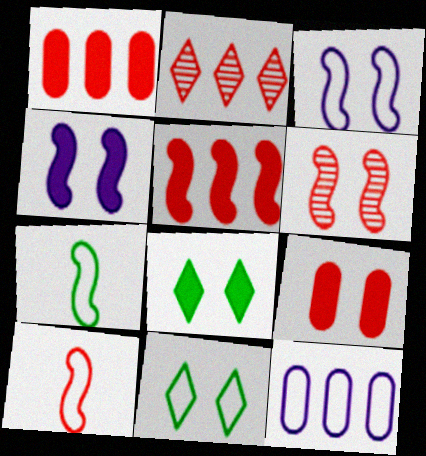[[2, 9, 10], 
[4, 8, 9], 
[5, 6, 10], 
[10, 11, 12]]